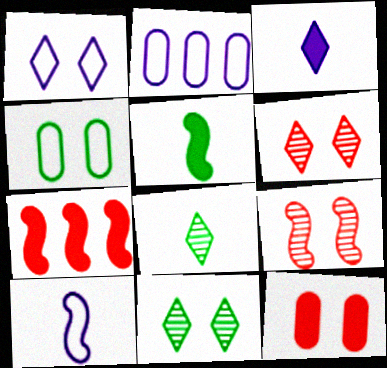[[1, 2, 10], 
[2, 5, 6]]